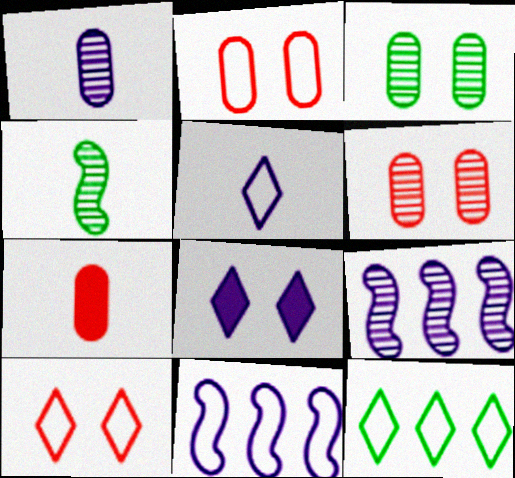[[1, 8, 11], 
[4, 5, 7], 
[5, 10, 12]]